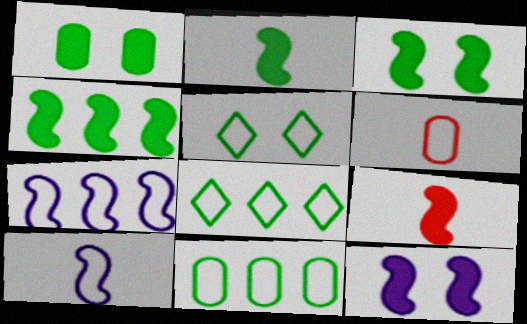[[2, 3, 4], 
[4, 9, 12], 
[5, 6, 7]]